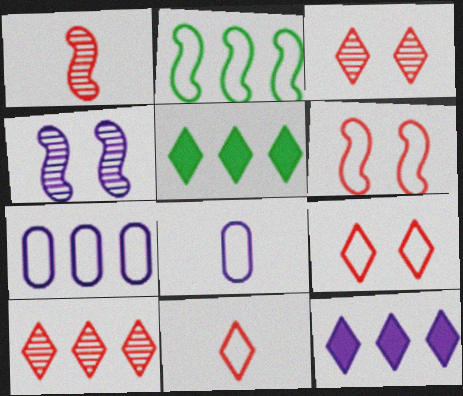[[2, 8, 9], 
[4, 8, 12]]